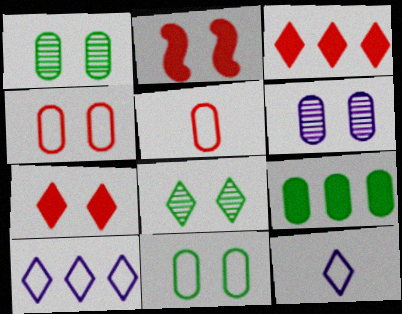[[3, 8, 12], 
[5, 6, 9]]